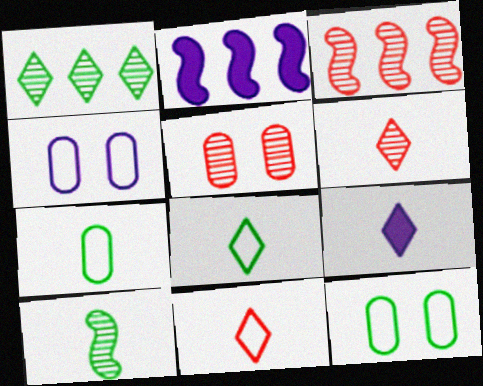[[2, 5, 8], 
[2, 6, 12], 
[3, 5, 6], 
[3, 9, 12], 
[6, 8, 9]]